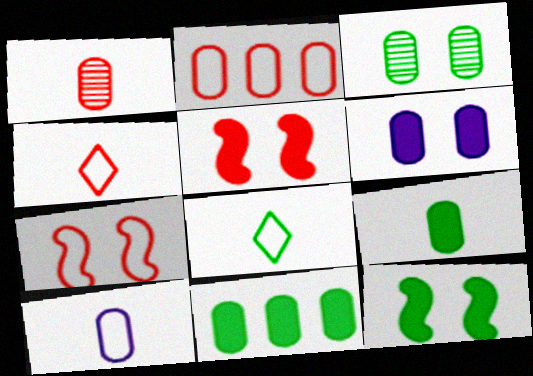[[1, 9, 10], 
[2, 4, 7]]